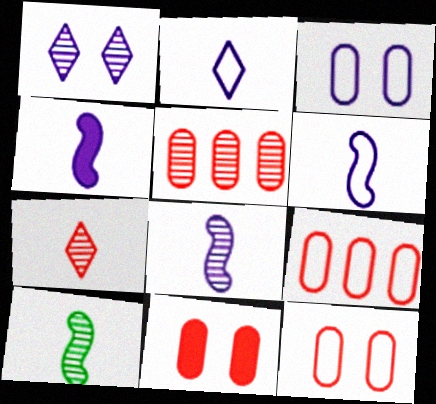[[1, 5, 10], 
[4, 6, 8]]